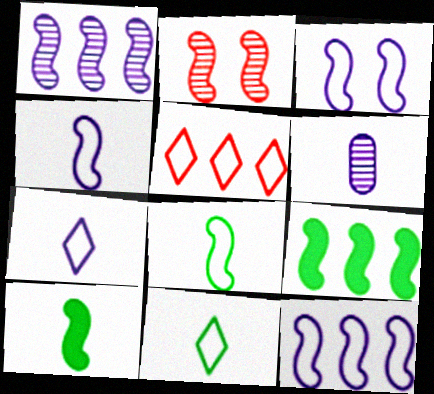[[2, 4, 9], 
[2, 10, 12], 
[3, 4, 12]]